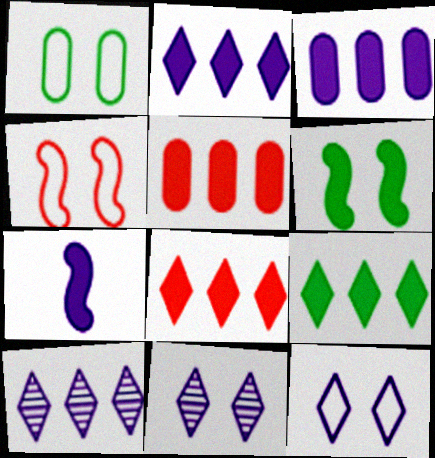[[1, 4, 12], 
[2, 8, 9]]